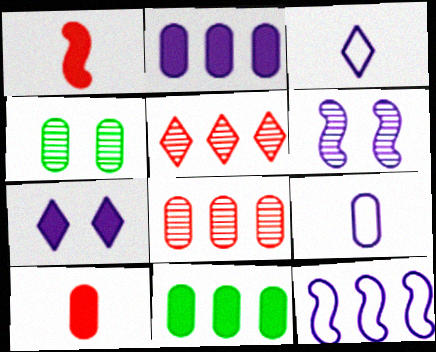[[1, 7, 11], 
[2, 3, 6], 
[5, 11, 12]]